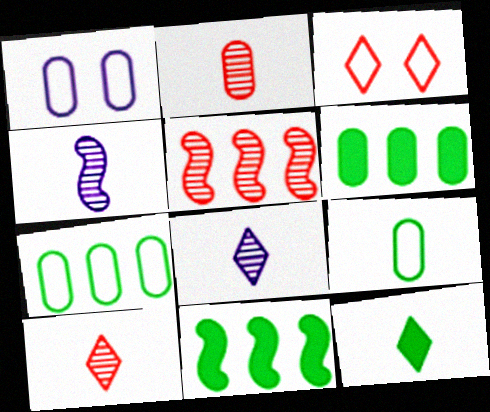[[1, 2, 6], 
[1, 5, 12], 
[1, 10, 11], 
[3, 4, 6]]